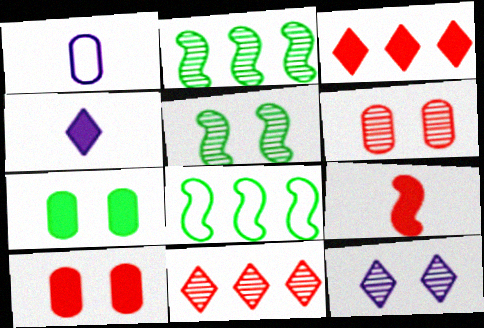[[1, 3, 5], 
[3, 9, 10], 
[4, 6, 8], 
[5, 6, 12]]